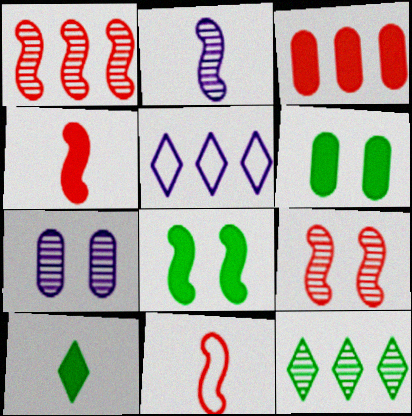[]